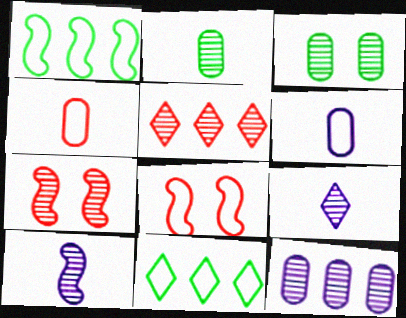[[3, 5, 10], 
[6, 8, 11]]